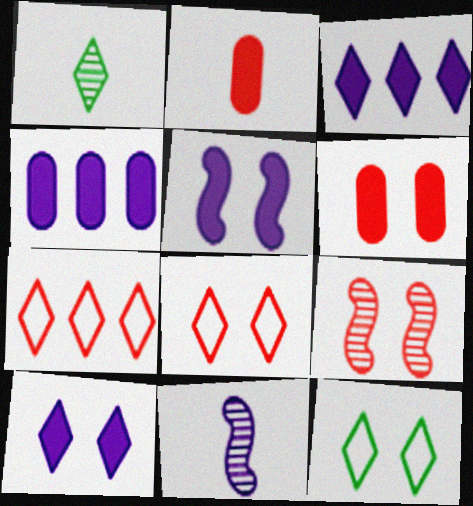[[1, 3, 8], 
[1, 7, 10], 
[2, 7, 9], 
[6, 8, 9]]